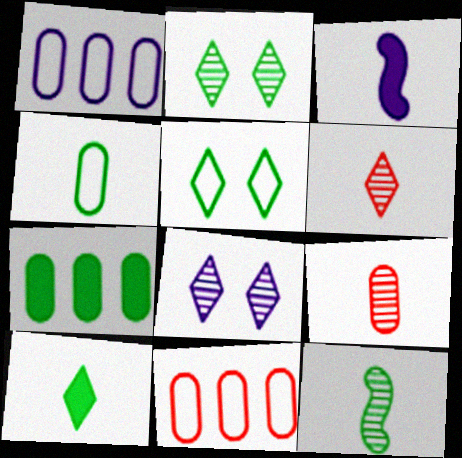[[1, 3, 8], 
[2, 3, 11], 
[3, 4, 6], 
[4, 10, 12], 
[5, 7, 12]]